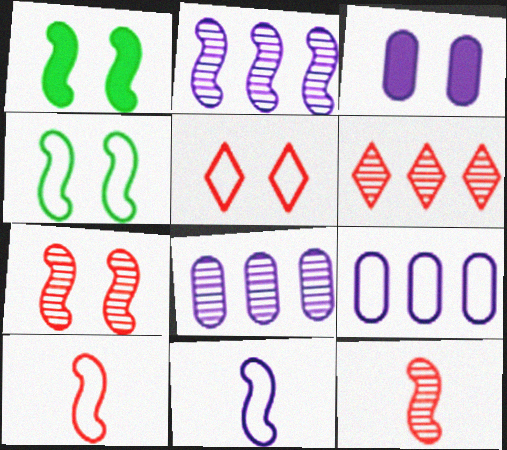[[1, 2, 10]]